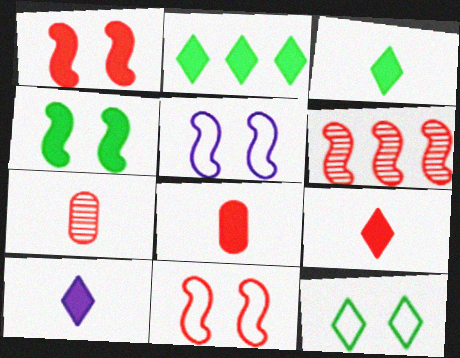[[2, 5, 7], 
[3, 9, 10]]